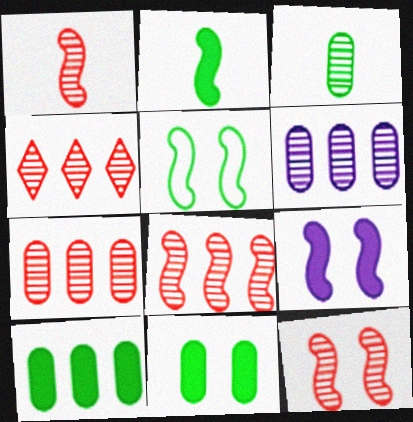[[1, 8, 12], 
[4, 7, 8], 
[5, 9, 12]]